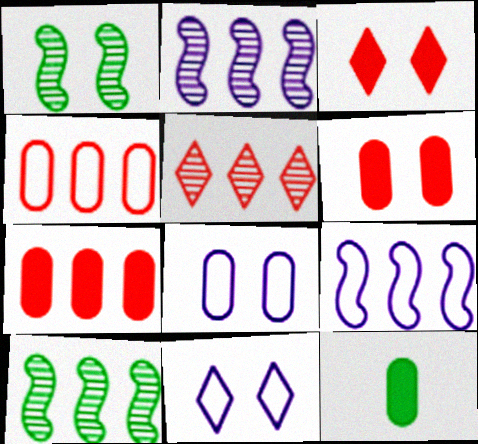[[1, 3, 8], 
[1, 6, 11]]